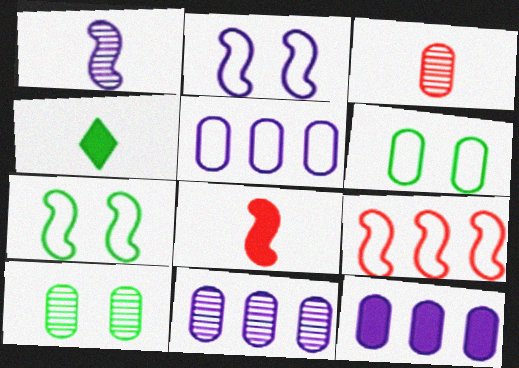[[3, 6, 12], 
[3, 10, 11], 
[5, 11, 12]]